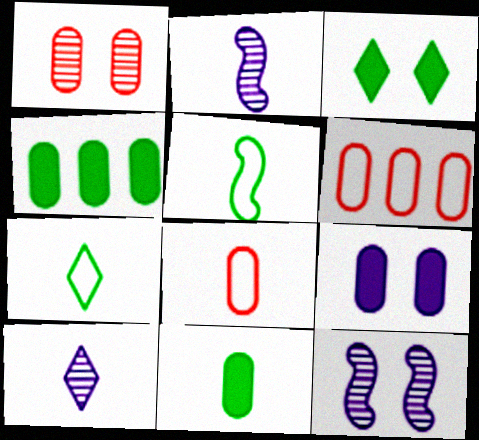[[2, 3, 6]]